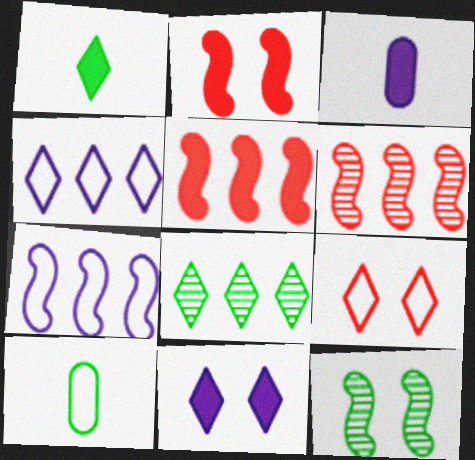[[6, 10, 11], 
[7, 9, 10]]